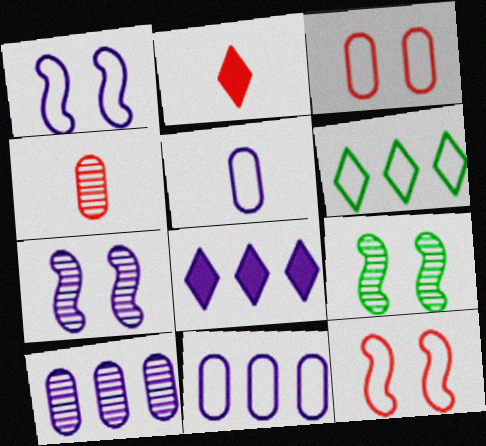[[2, 9, 11], 
[5, 6, 12], 
[5, 7, 8]]